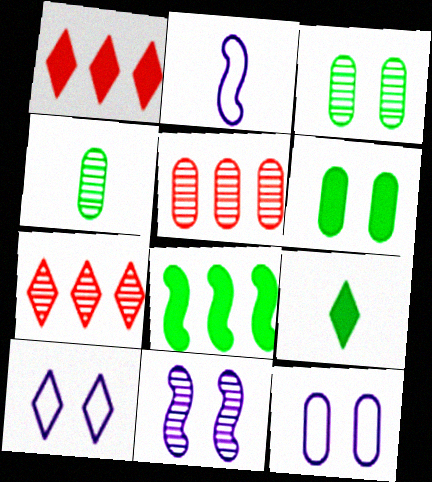[[1, 2, 3], 
[2, 6, 7], 
[4, 7, 11], 
[6, 8, 9], 
[7, 9, 10]]